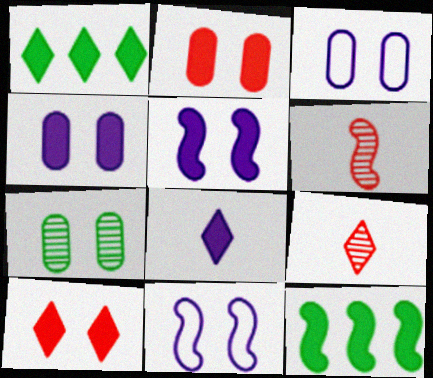[[1, 3, 6], 
[1, 8, 10], 
[2, 3, 7], 
[2, 8, 12], 
[3, 9, 12], 
[6, 11, 12], 
[7, 10, 11]]